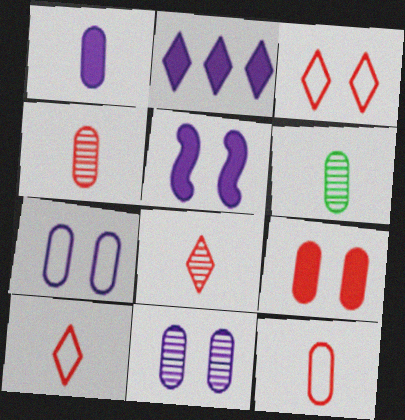[[1, 2, 5], 
[1, 6, 12]]